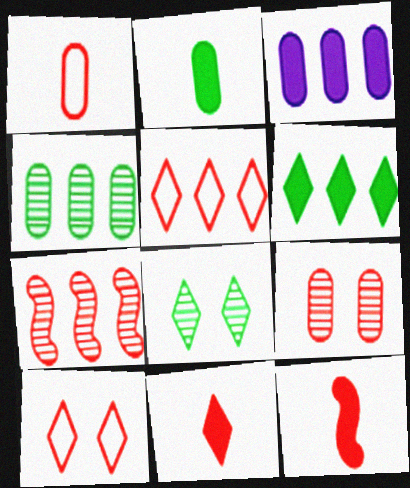[[5, 9, 12]]